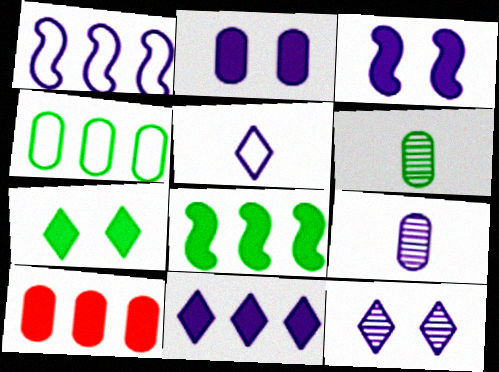[[5, 11, 12], 
[8, 10, 11]]